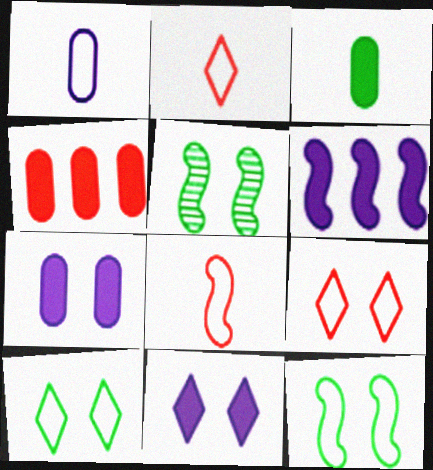[[3, 4, 7], 
[5, 6, 8], 
[5, 7, 9]]